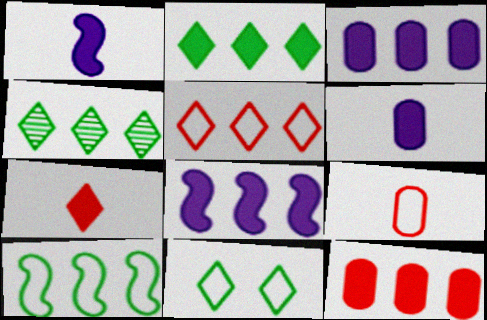[[2, 8, 12]]